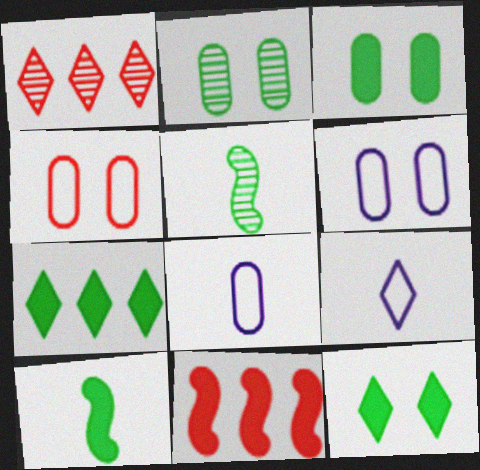[[1, 6, 10], 
[1, 9, 12], 
[2, 9, 11], 
[3, 7, 10]]